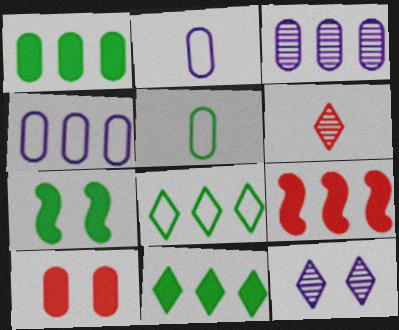[[3, 5, 10], 
[3, 8, 9], 
[4, 6, 7], 
[5, 9, 12]]